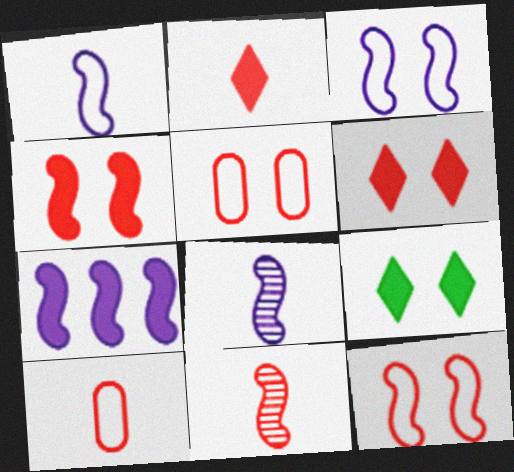[[2, 10, 11], 
[3, 7, 8]]